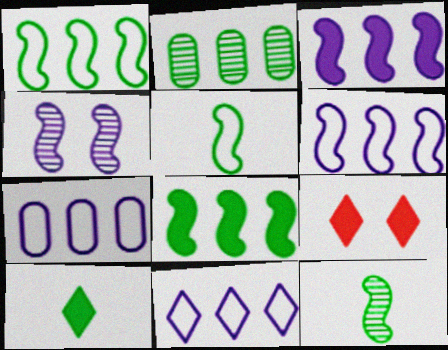[[6, 7, 11], 
[7, 9, 12]]